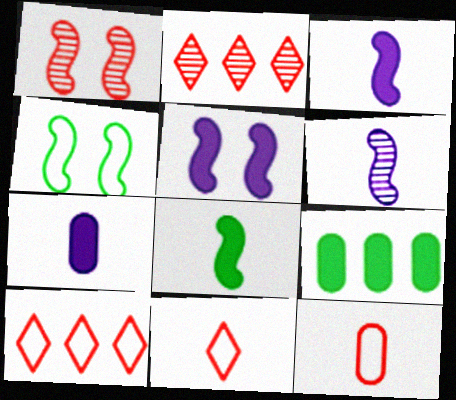[[1, 4, 5], 
[2, 4, 7]]